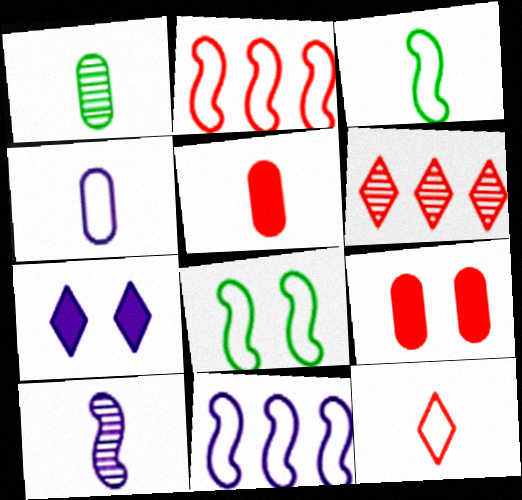[[1, 2, 7], 
[1, 4, 5], 
[3, 4, 12]]